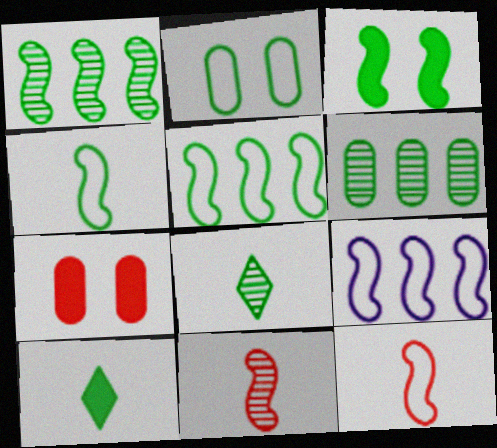[[1, 2, 10], 
[1, 3, 4], 
[3, 9, 11], 
[7, 8, 9]]